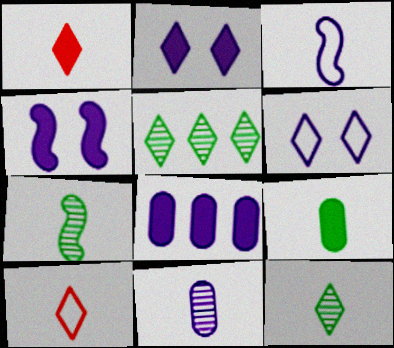[[1, 5, 6], 
[2, 5, 10]]